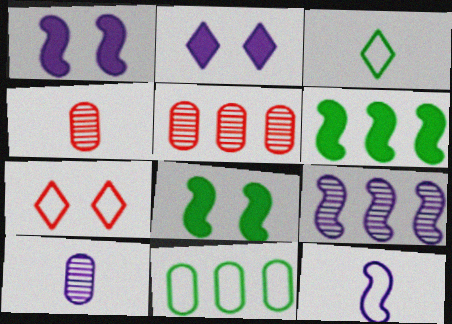[[1, 3, 5], 
[1, 9, 12], 
[6, 7, 10], 
[7, 11, 12]]